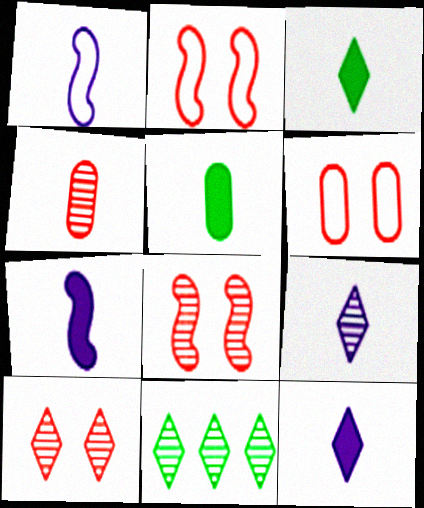[[1, 3, 4], 
[6, 7, 11], 
[9, 10, 11]]